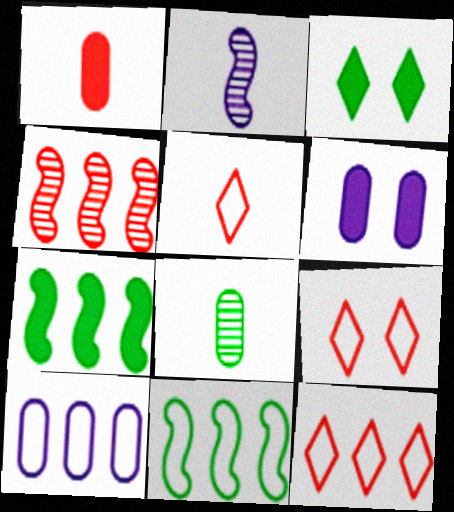[[1, 4, 9], 
[3, 8, 11], 
[5, 9, 12], 
[10, 11, 12]]